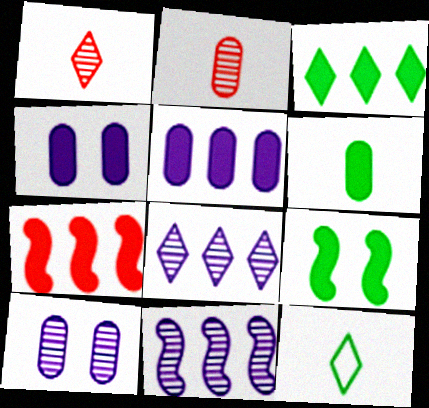[[3, 5, 7], 
[3, 6, 9], 
[7, 10, 12]]